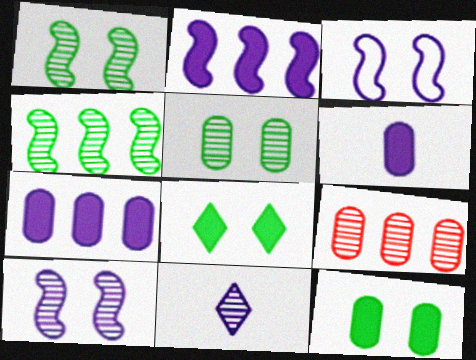[[1, 9, 11], 
[3, 7, 11]]